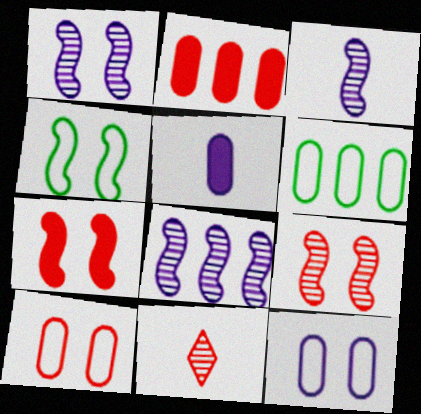[[1, 3, 8], 
[1, 4, 7]]